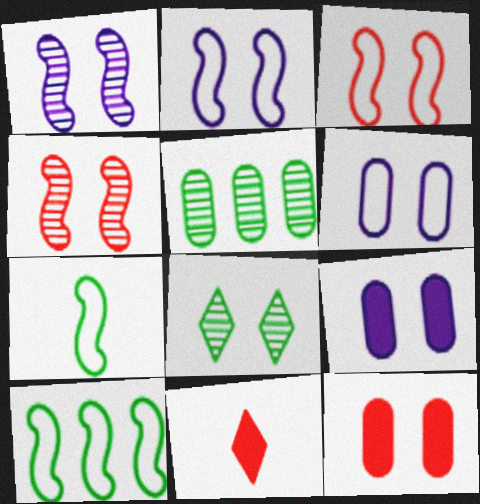[[2, 5, 11], 
[2, 8, 12], 
[3, 8, 9]]